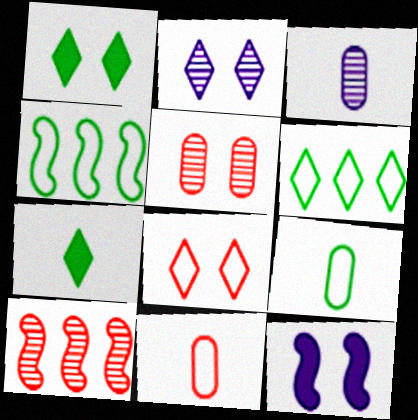[[1, 2, 8]]